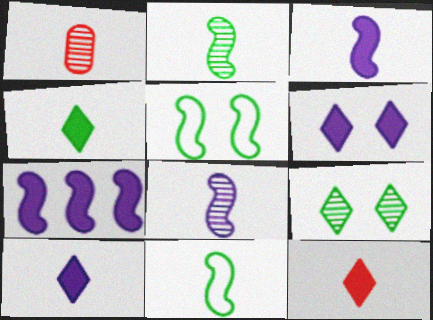[[1, 10, 11], 
[4, 10, 12]]